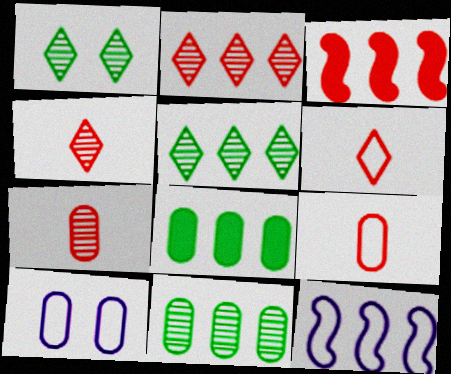[[2, 8, 12], 
[7, 8, 10]]